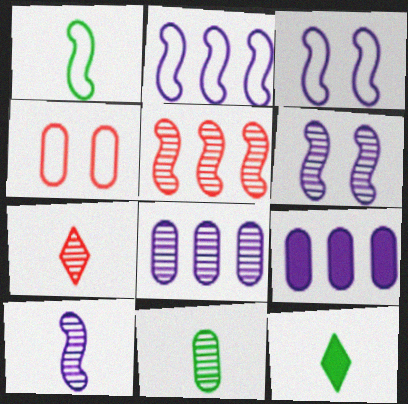[[1, 11, 12], 
[4, 9, 11], 
[7, 10, 11]]